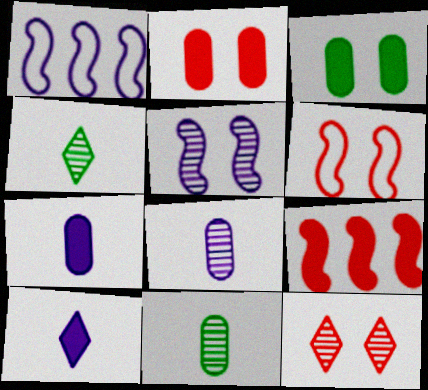[[1, 2, 4], 
[2, 6, 12], 
[3, 9, 10]]